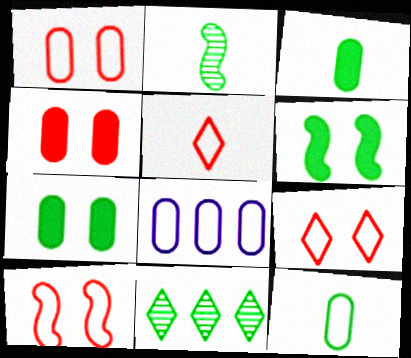[[1, 8, 12], 
[1, 9, 10], 
[6, 11, 12]]